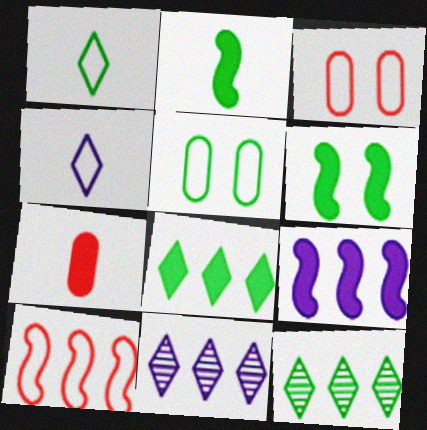[[2, 3, 11], 
[2, 5, 12], 
[4, 5, 10]]